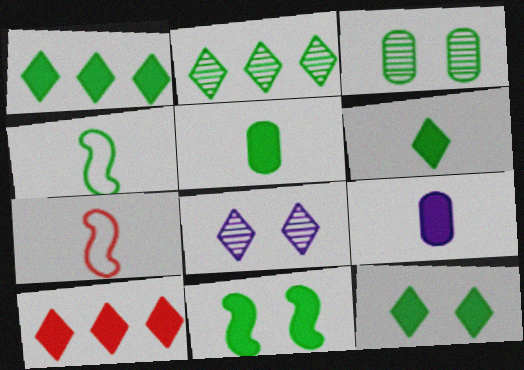[[1, 3, 4], 
[1, 5, 11], 
[1, 6, 12], 
[9, 10, 11]]